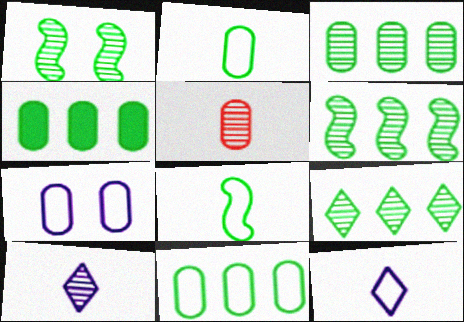[[3, 4, 11], 
[3, 6, 9], 
[4, 5, 7]]